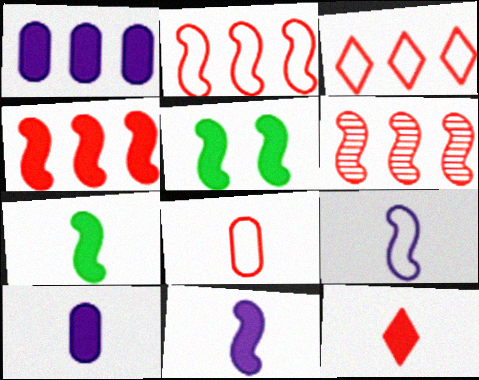[[1, 5, 12], 
[2, 4, 6], 
[4, 5, 11], 
[5, 6, 9], 
[7, 10, 12]]